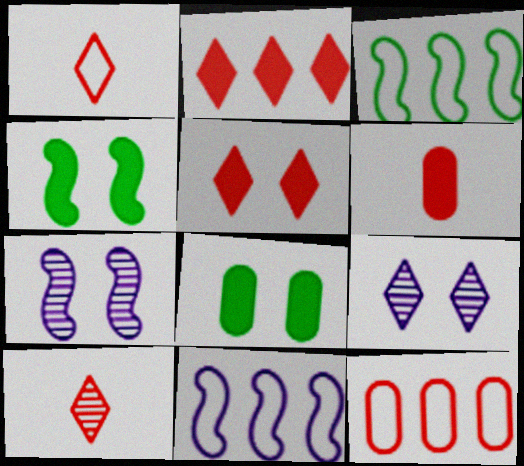[[3, 6, 9], 
[8, 10, 11]]